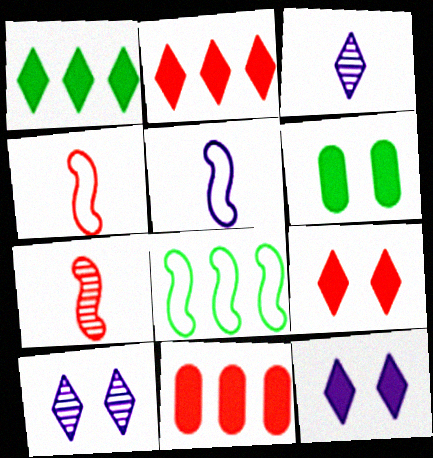[]